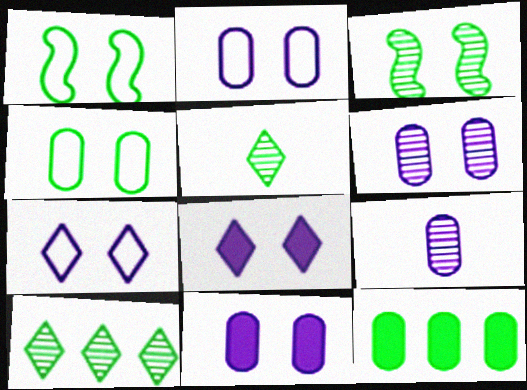[[1, 5, 12], 
[2, 6, 11]]